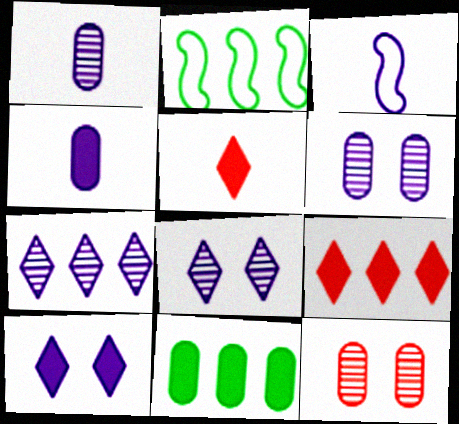[[2, 5, 6]]